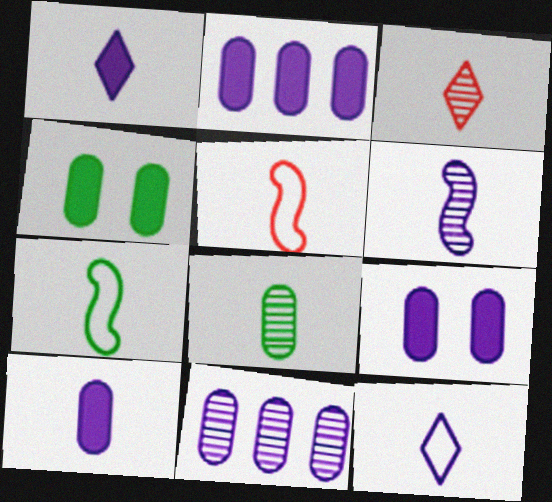[[1, 5, 8], 
[2, 9, 10], 
[3, 6, 8], 
[3, 7, 10], 
[6, 10, 12]]